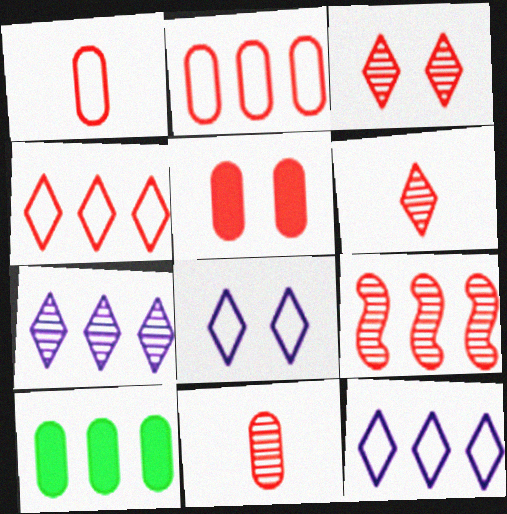[[2, 5, 11], 
[3, 9, 11], 
[9, 10, 12]]